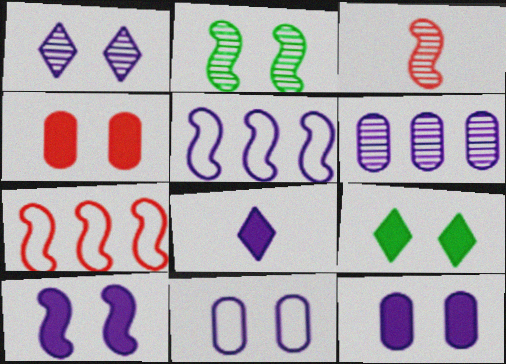[[1, 10, 11], 
[4, 9, 10]]